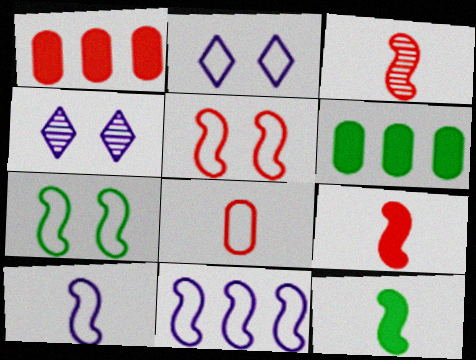[[2, 3, 6], 
[3, 10, 12]]